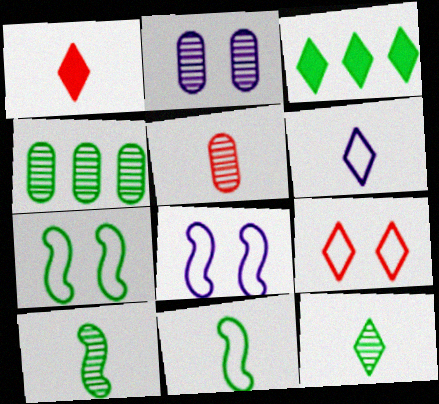[[1, 4, 8], 
[1, 6, 12], 
[2, 4, 5], 
[3, 5, 8]]